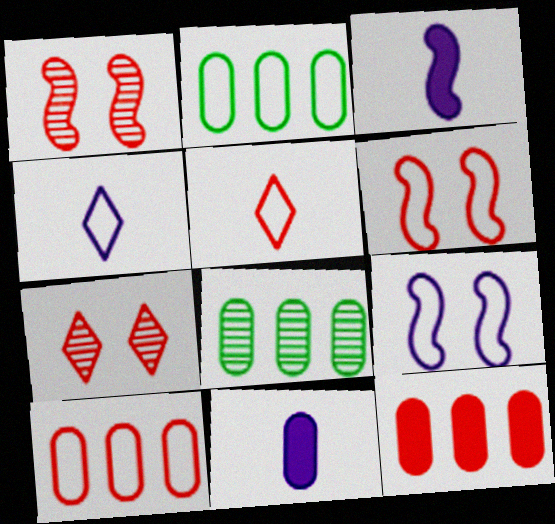[[1, 5, 12], 
[2, 3, 7], 
[2, 4, 6], 
[2, 5, 9], 
[5, 6, 10]]